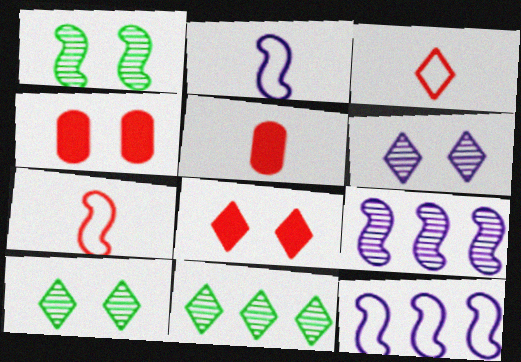[[2, 4, 11], 
[5, 10, 12]]